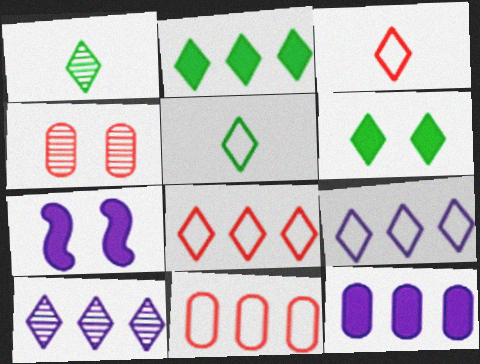[[1, 7, 11], 
[2, 8, 10], 
[3, 6, 10]]